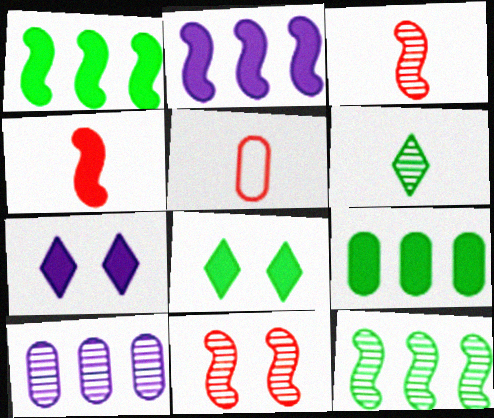[[4, 7, 9], 
[5, 7, 12], 
[6, 10, 11]]